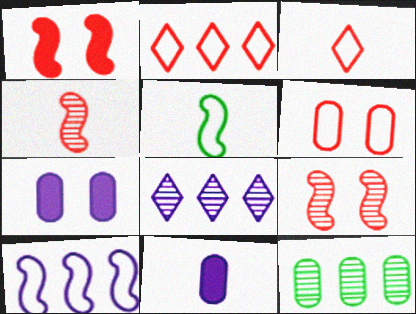[[6, 11, 12]]